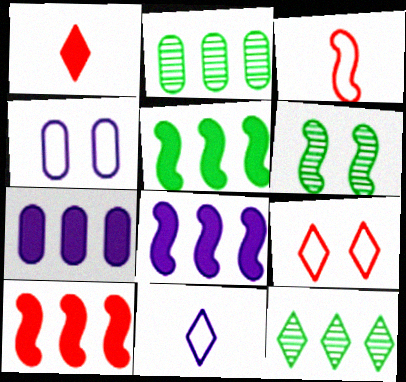[[3, 6, 8], 
[5, 8, 10]]